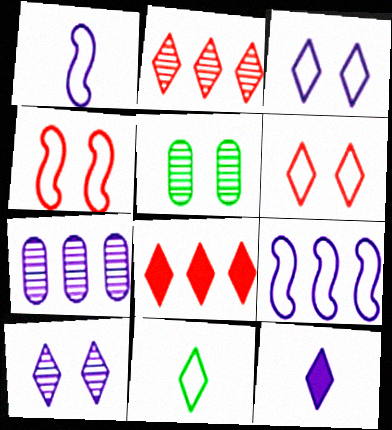[[1, 5, 8], 
[8, 10, 11]]